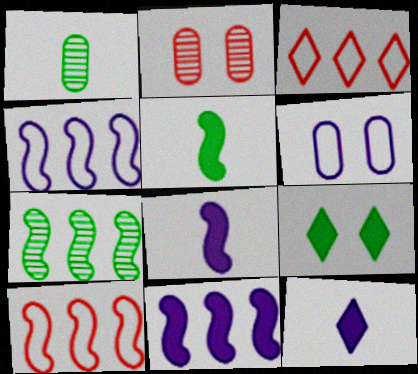[[7, 10, 11]]